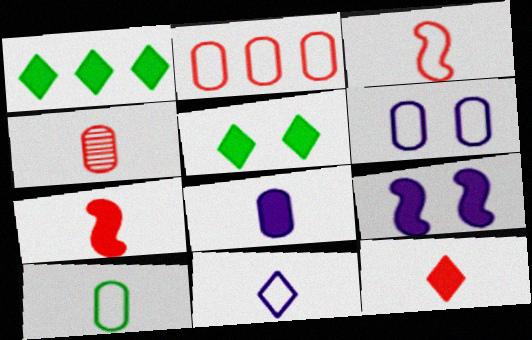[[2, 6, 10], 
[3, 4, 12], 
[3, 10, 11], 
[4, 8, 10]]